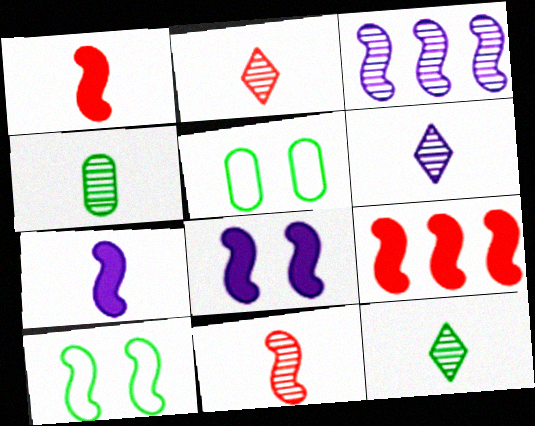[[1, 3, 10], 
[2, 6, 12], 
[4, 6, 11], 
[5, 6, 9]]